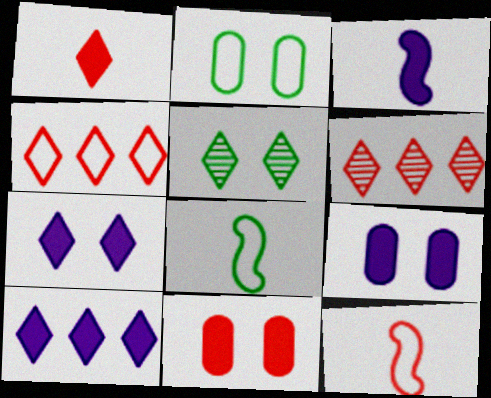[[2, 3, 6], 
[3, 9, 10], 
[6, 8, 9], 
[6, 11, 12]]